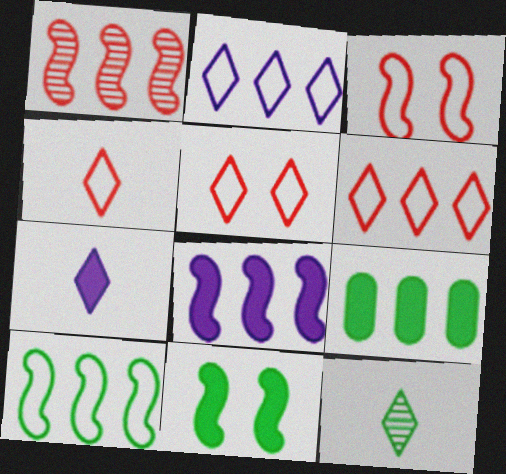[[1, 2, 9], 
[1, 8, 10], 
[4, 5, 6], 
[4, 7, 12]]